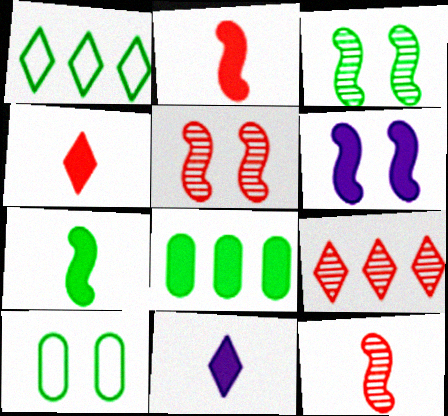[[4, 6, 8]]